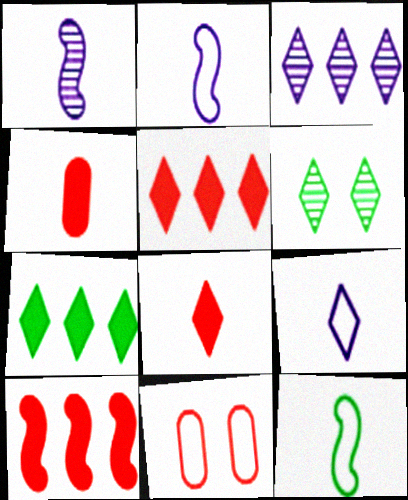[[1, 7, 11], 
[5, 6, 9]]